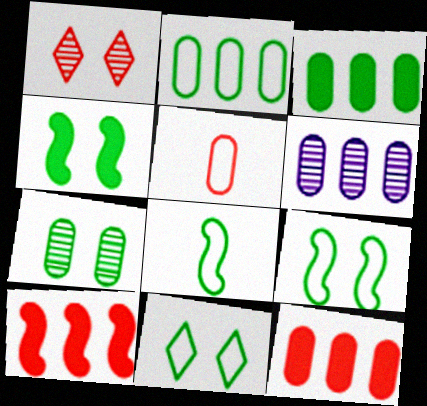[[1, 5, 10], 
[2, 6, 12], 
[2, 8, 11], 
[4, 7, 11]]